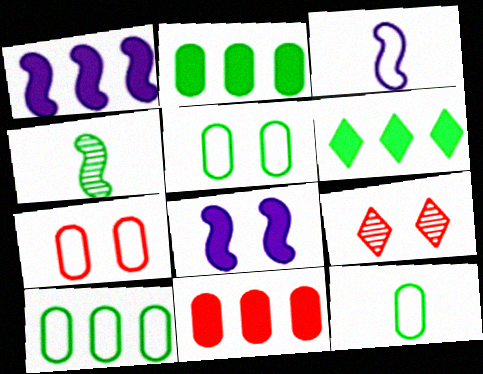[[1, 6, 11], 
[1, 9, 12], 
[2, 3, 9], 
[4, 5, 6], 
[5, 8, 9], 
[5, 10, 12]]